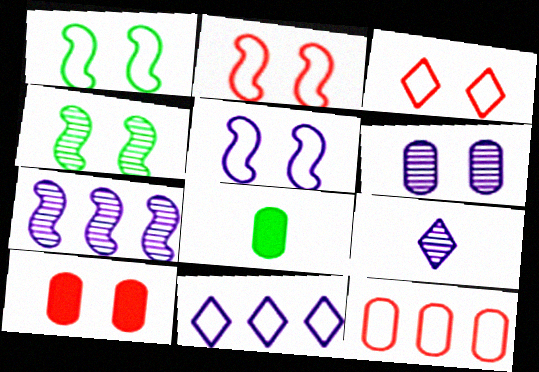[[1, 2, 5], 
[3, 7, 8], 
[6, 7, 9], 
[6, 8, 12]]